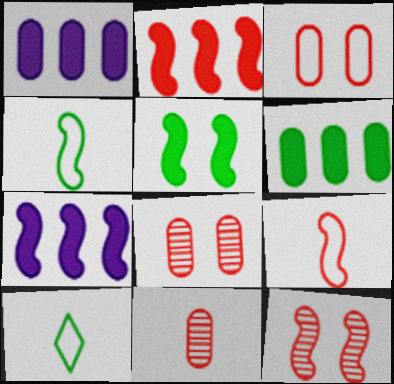[[1, 10, 12], 
[2, 9, 12], 
[4, 7, 12], 
[7, 8, 10]]